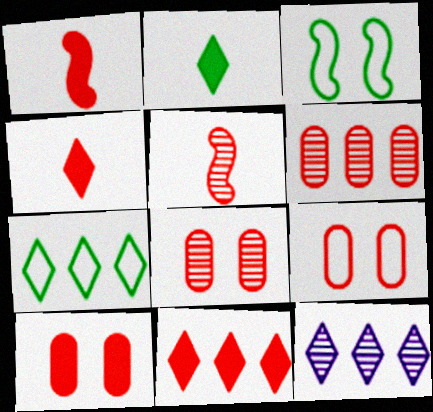[[1, 10, 11], 
[5, 9, 11], 
[7, 11, 12], 
[8, 9, 10]]